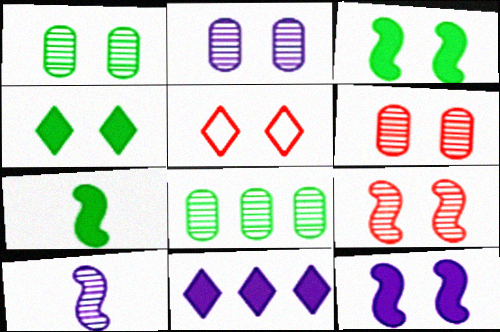[[1, 2, 6], 
[1, 5, 12], 
[2, 3, 5]]